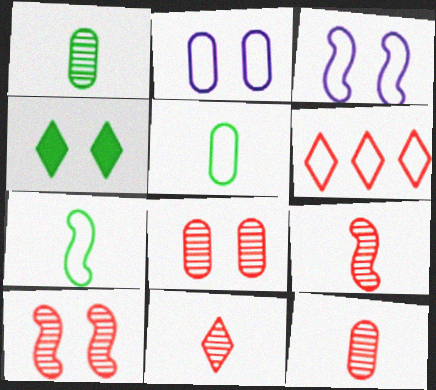[[2, 4, 10], 
[2, 6, 7], 
[3, 4, 8], 
[3, 5, 6], 
[9, 11, 12]]